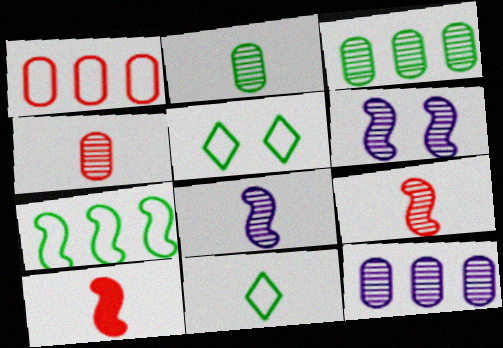[[5, 10, 12], 
[6, 7, 10]]